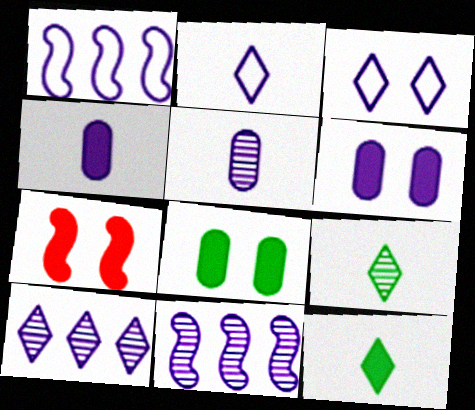[[2, 6, 11], 
[3, 4, 11]]